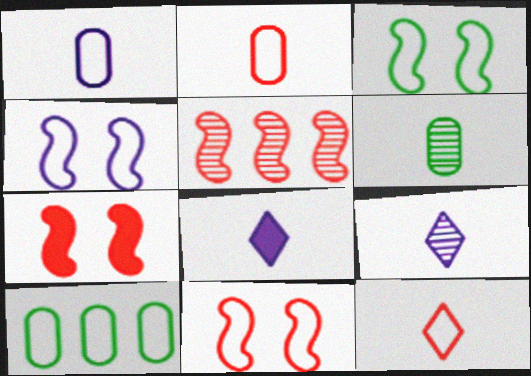[[3, 4, 11], 
[4, 10, 12], 
[7, 9, 10]]